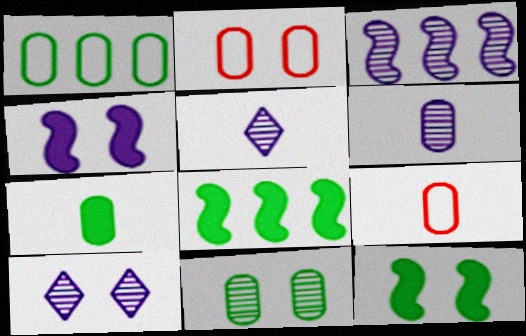[[1, 7, 11], 
[2, 5, 8], 
[2, 10, 12], 
[3, 6, 10], 
[6, 7, 9], 
[8, 9, 10]]